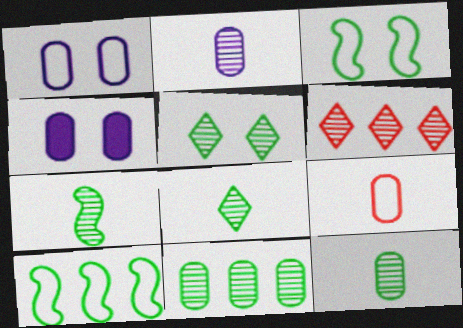[[4, 9, 11], 
[5, 7, 11], 
[7, 8, 12]]